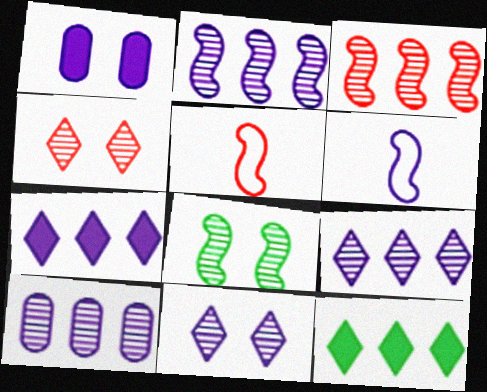[[1, 6, 9], 
[2, 9, 10]]